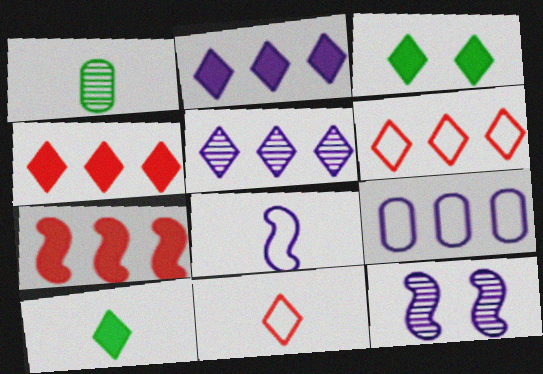[[3, 5, 11]]